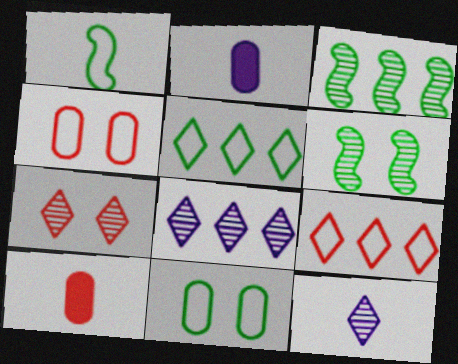[[1, 5, 11], 
[1, 10, 12], 
[2, 6, 9]]